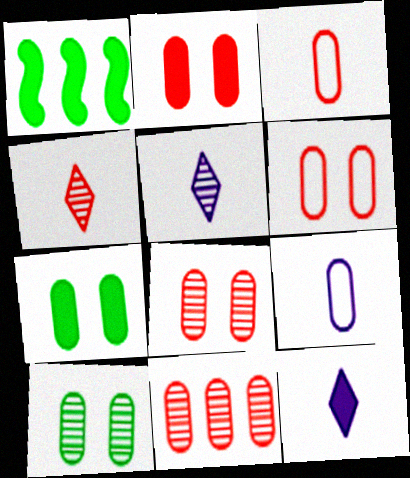[[1, 2, 12], 
[1, 5, 6], 
[2, 3, 11], 
[2, 6, 8], 
[7, 9, 11]]